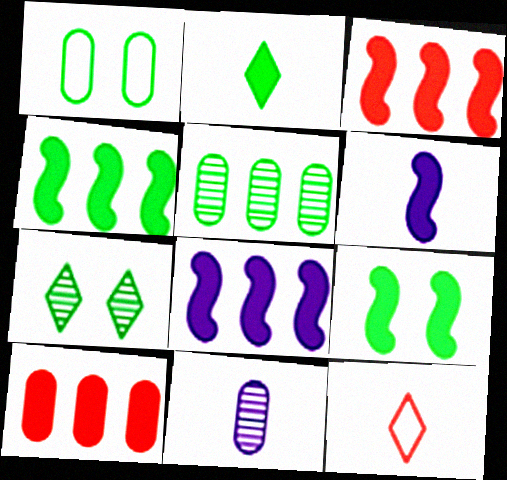[[1, 7, 9], 
[1, 10, 11], 
[3, 4, 8], 
[3, 6, 9]]